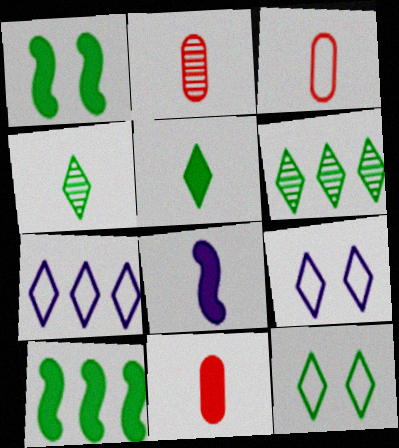[[1, 2, 7], 
[2, 3, 11], 
[2, 9, 10], 
[3, 4, 8], 
[5, 6, 12], 
[5, 8, 11]]